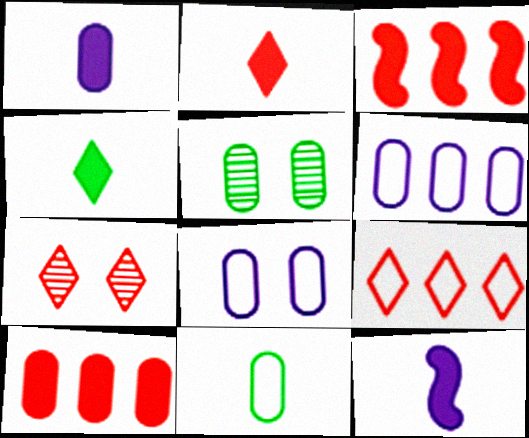[[2, 7, 9], 
[5, 9, 12]]